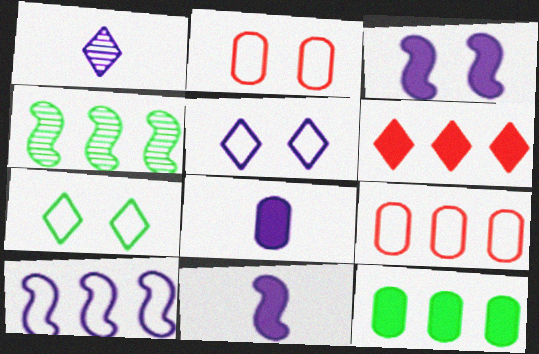[[1, 6, 7]]